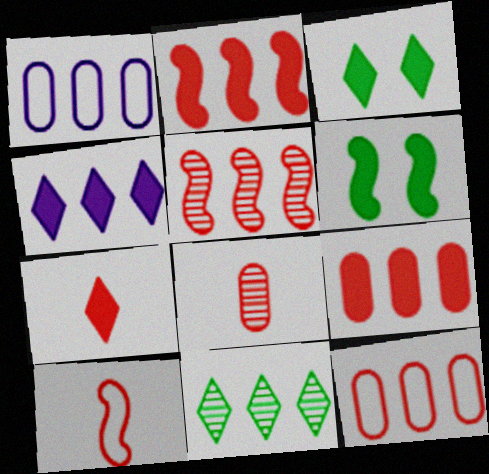[[1, 2, 11], 
[3, 4, 7], 
[7, 8, 10]]